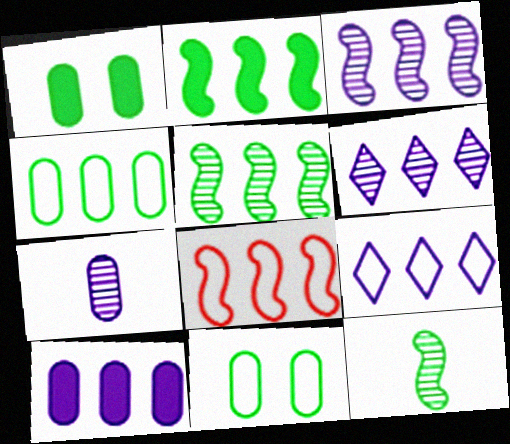[[2, 3, 8], 
[3, 9, 10], 
[4, 8, 9]]